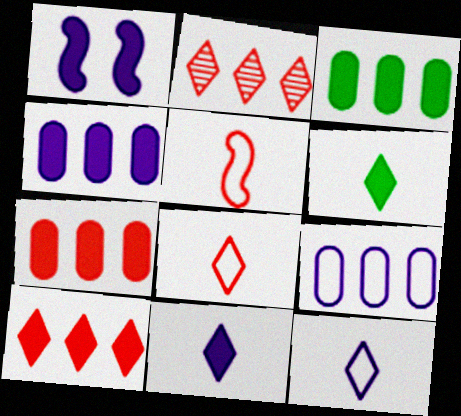[[1, 4, 11], 
[1, 6, 7], 
[3, 4, 7]]